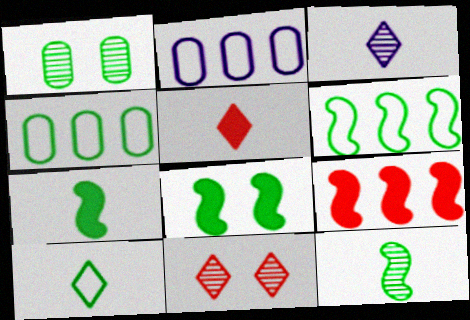[[2, 7, 11], 
[3, 5, 10], 
[6, 8, 12]]